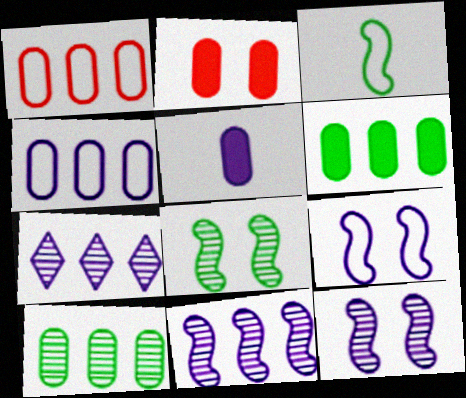[[2, 3, 7], 
[2, 5, 6], 
[5, 7, 9]]